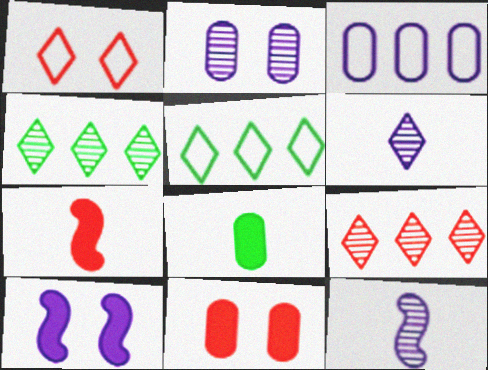[[2, 5, 7], 
[3, 6, 10], 
[5, 11, 12]]